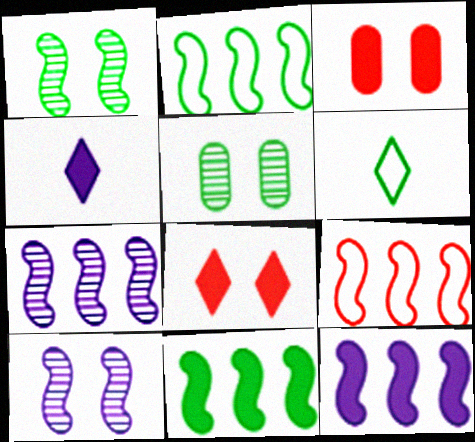[[3, 4, 11], 
[3, 6, 7], 
[4, 5, 9], 
[5, 6, 11], 
[7, 9, 11]]